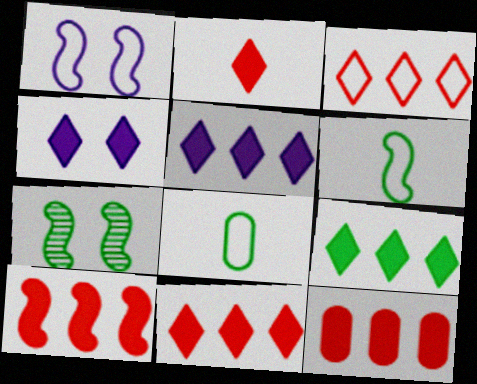[[1, 3, 8], 
[2, 4, 9], 
[5, 9, 11], 
[7, 8, 9], 
[10, 11, 12]]